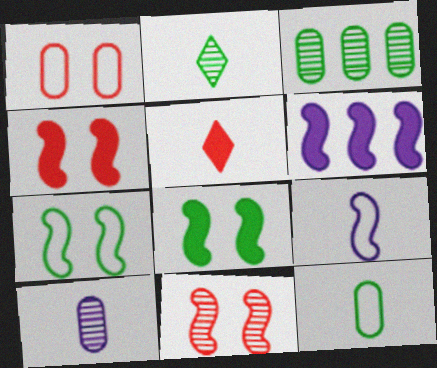[[1, 2, 6]]